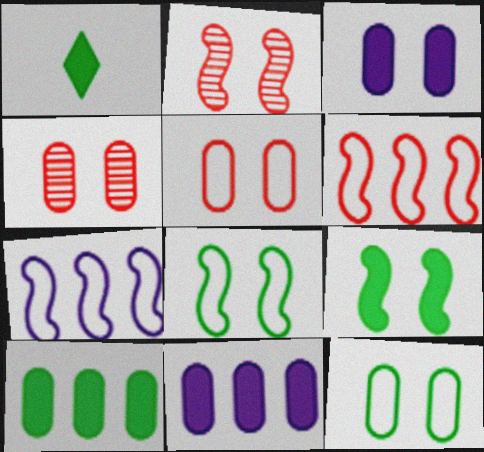[[1, 4, 7], 
[1, 9, 10], 
[3, 4, 12]]